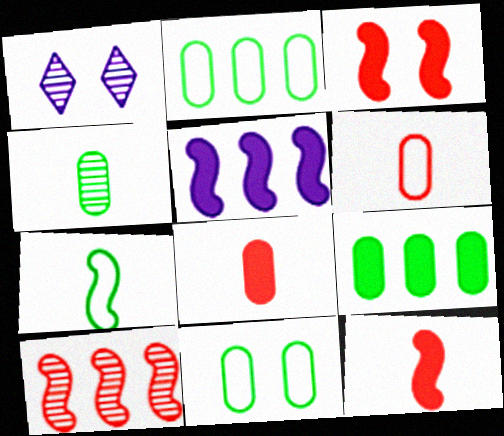[[1, 2, 12], 
[1, 3, 11], 
[1, 4, 10], 
[4, 9, 11]]